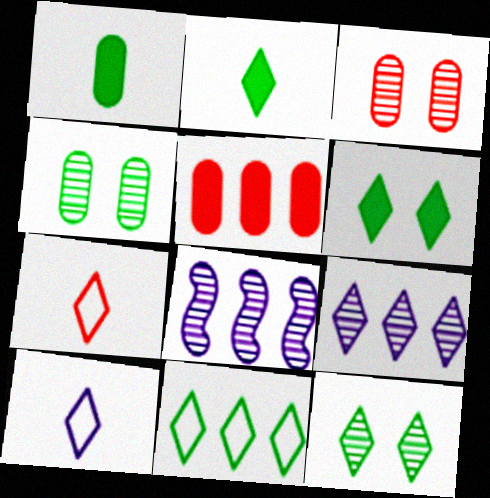[[2, 11, 12], 
[5, 8, 11], 
[6, 7, 9]]